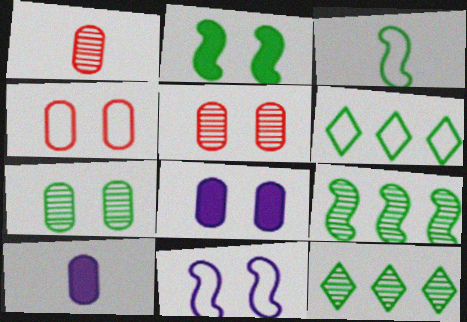[[2, 3, 9], 
[4, 7, 8]]